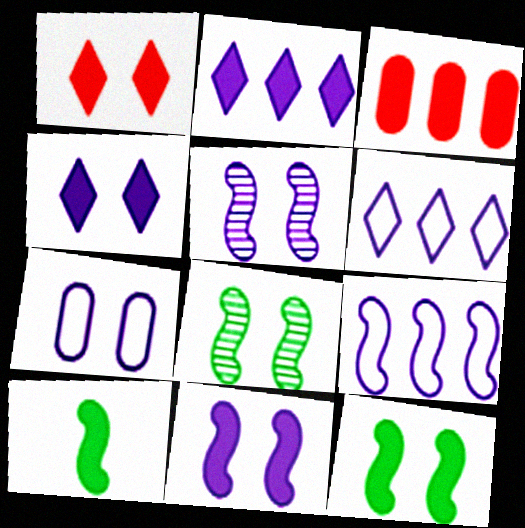[[1, 7, 8], 
[3, 4, 10], 
[4, 5, 7]]